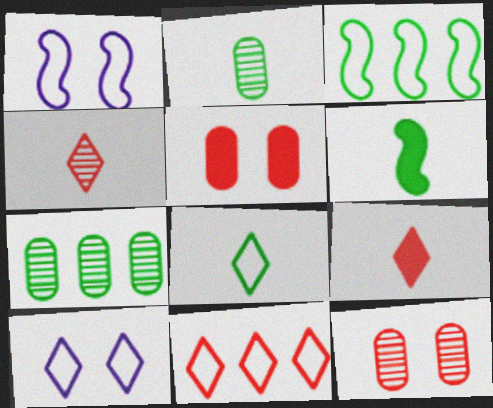[[1, 7, 9], 
[2, 6, 8], 
[8, 10, 11]]